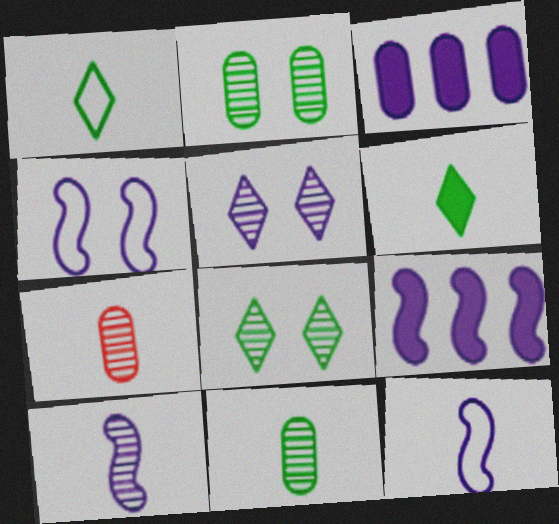[[3, 5, 12], 
[4, 9, 10], 
[6, 7, 12]]